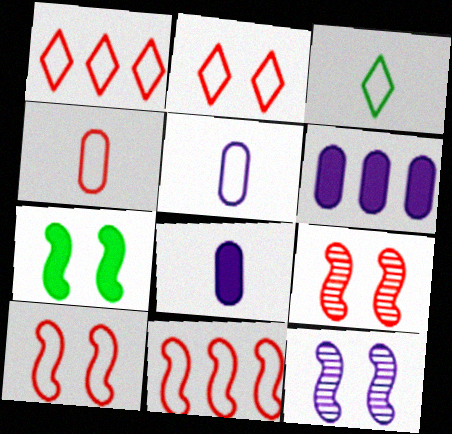[[1, 4, 10], 
[2, 4, 11], 
[3, 6, 9], 
[7, 10, 12]]